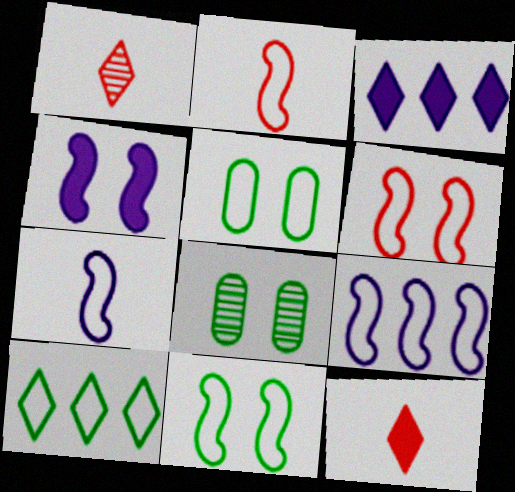[[2, 3, 8], 
[2, 9, 11], 
[8, 9, 12]]